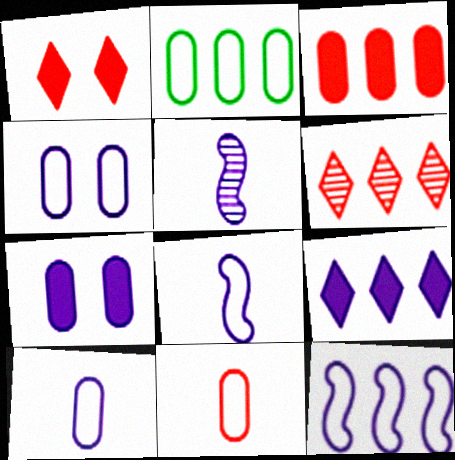[[1, 2, 5], 
[2, 4, 11], 
[4, 5, 9]]